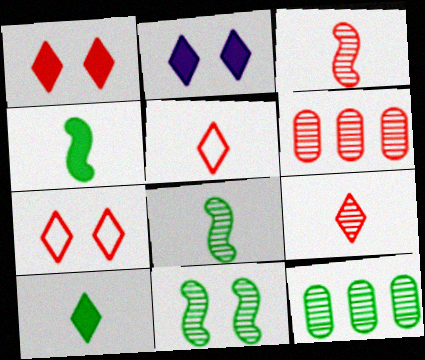[]